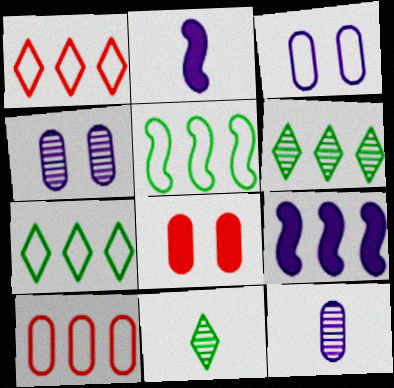[[6, 9, 10]]